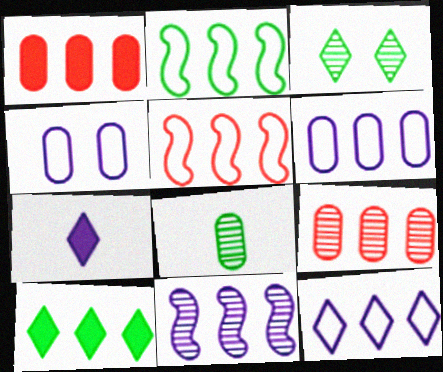[[1, 4, 8], 
[4, 7, 11]]